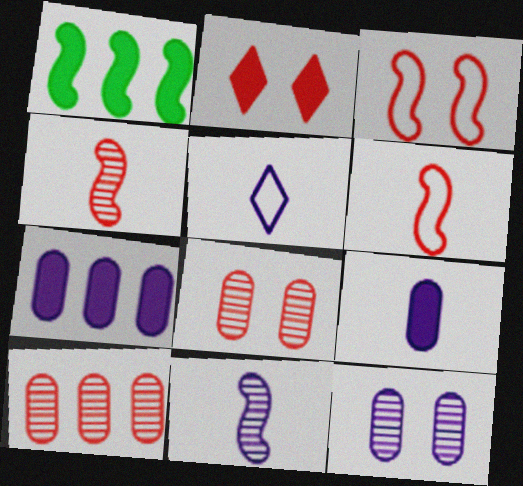[[1, 2, 9], 
[1, 3, 11], 
[1, 5, 8], 
[2, 3, 8], 
[2, 6, 10], 
[5, 9, 11]]